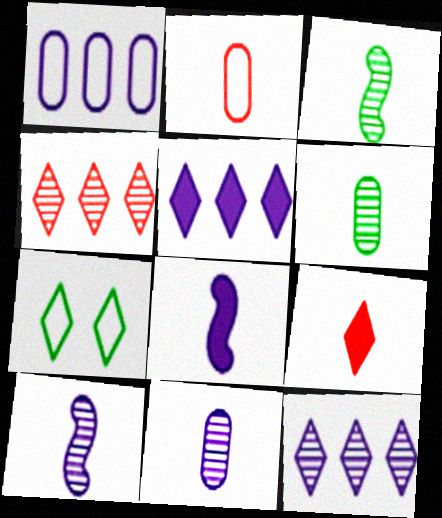[[7, 9, 12]]